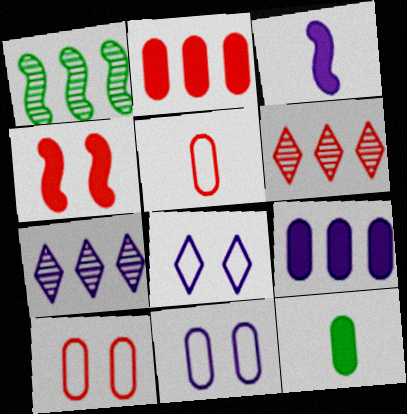[[3, 7, 11], 
[4, 5, 6]]